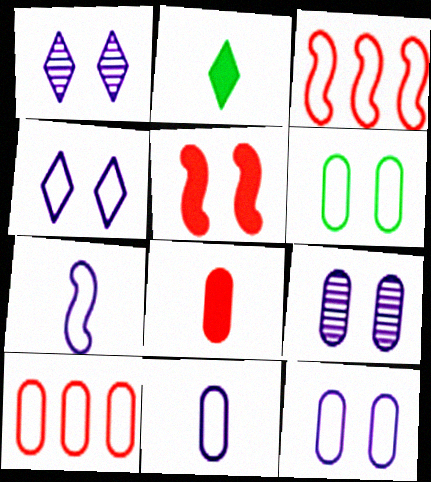[[1, 5, 6], 
[2, 3, 9], 
[6, 10, 11]]